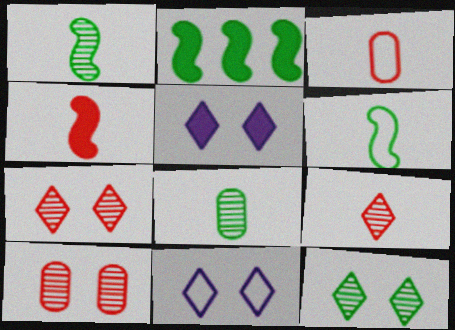[[3, 4, 9]]